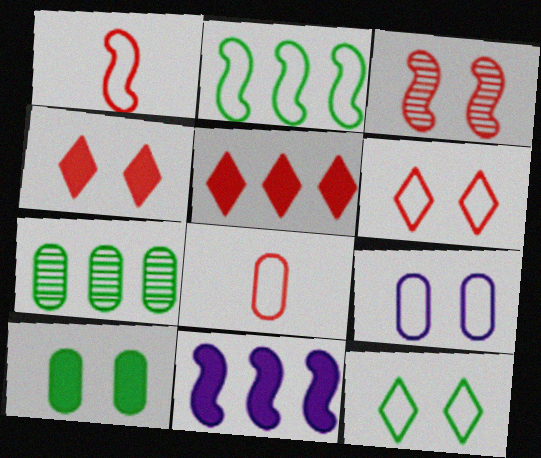[[3, 5, 8]]